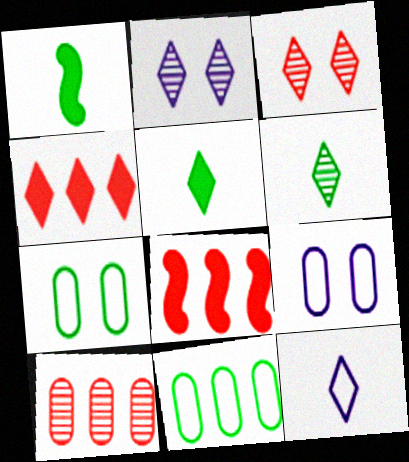[[6, 8, 9]]